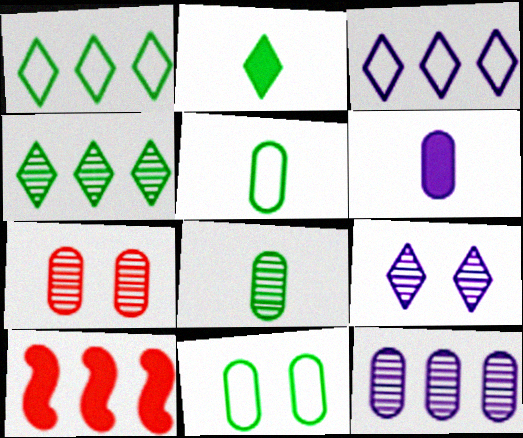[[1, 10, 12], 
[5, 9, 10], 
[7, 8, 12]]